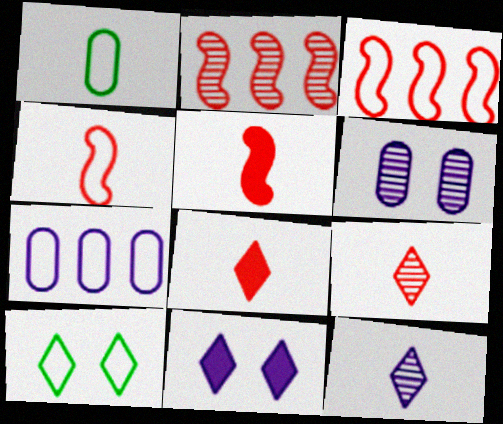[[1, 2, 11], 
[1, 5, 12], 
[4, 7, 10]]